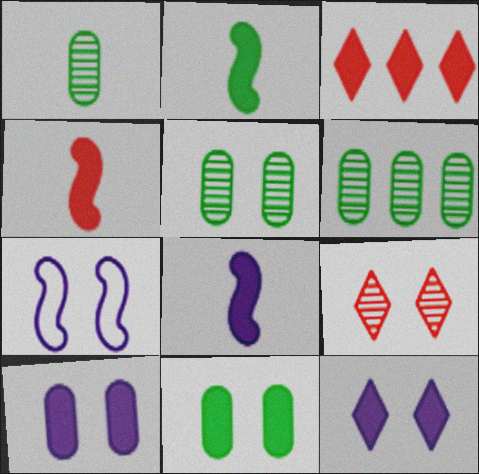[[1, 3, 7], 
[1, 5, 6], 
[2, 3, 10], 
[2, 4, 8], 
[3, 8, 11], 
[7, 9, 11]]